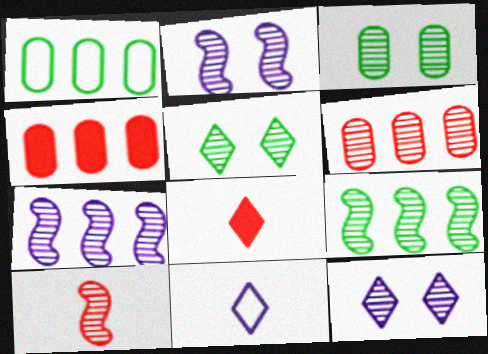[[1, 2, 8], 
[2, 9, 10]]